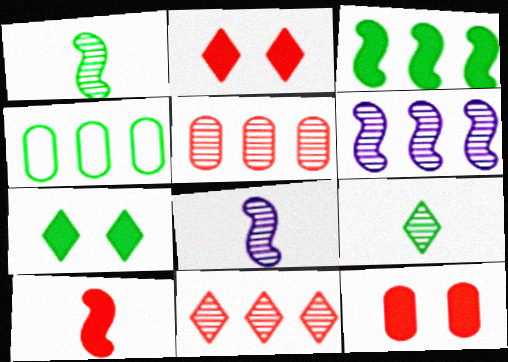[[1, 4, 7], 
[2, 4, 8]]